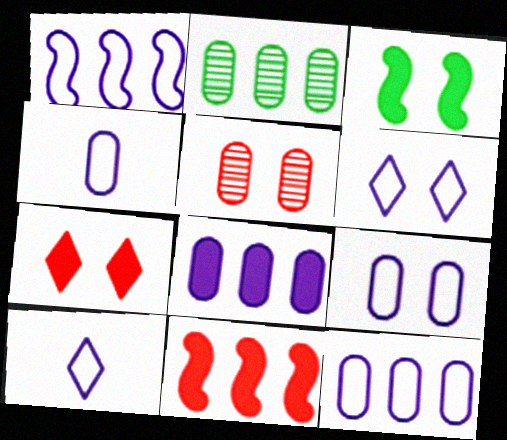[[1, 4, 6], 
[1, 9, 10], 
[3, 5, 6], 
[4, 9, 12]]